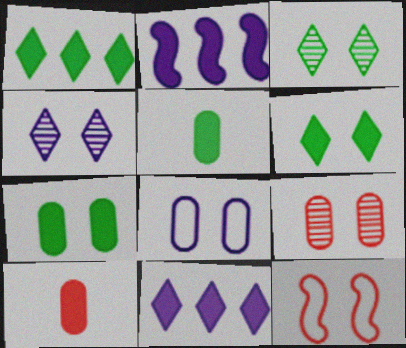[[2, 6, 10], 
[4, 7, 12], 
[7, 8, 9]]